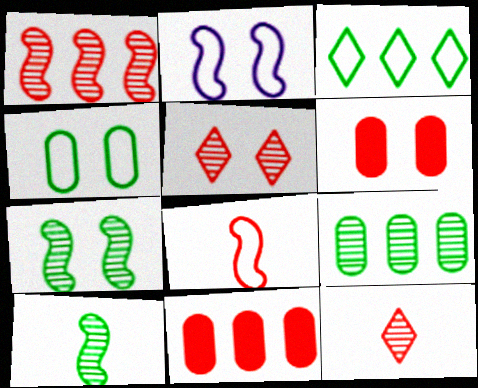[[5, 8, 11]]